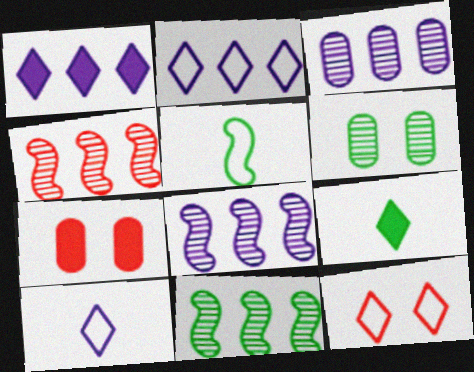[[4, 8, 11], 
[7, 10, 11]]